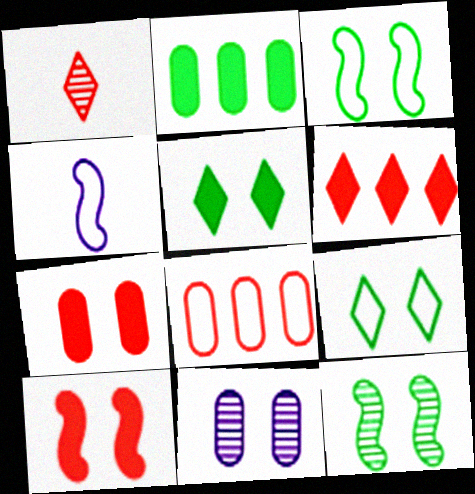[[1, 8, 10], 
[4, 8, 9], 
[9, 10, 11]]